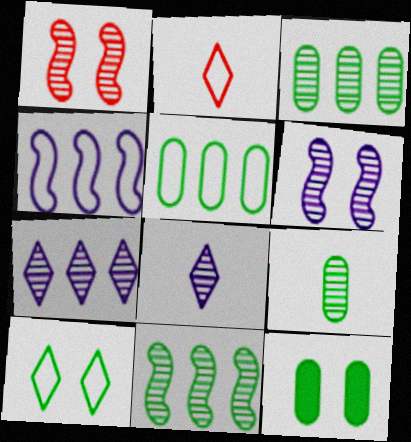[[1, 3, 8], 
[1, 7, 9], 
[5, 9, 12]]